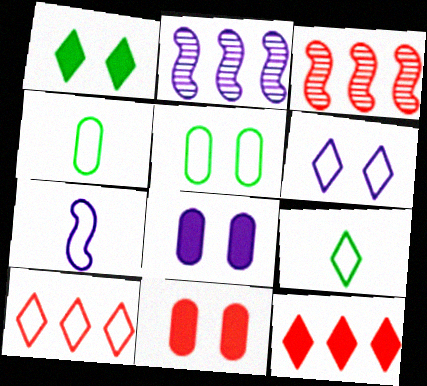[[2, 9, 11], 
[3, 8, 9], 
[5, 7, 10], 
[6, 9, 10]]